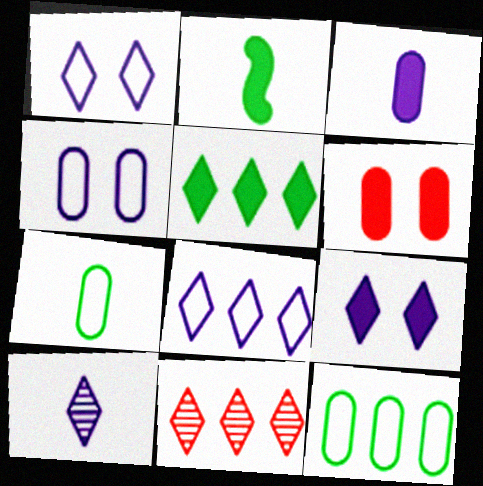[[2, 4, 11], 
[5, 8, 11], 
[8, 9, 10]]